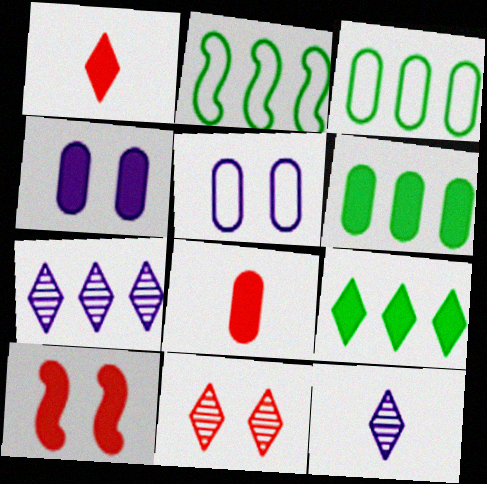[[3, 10, 12], 
[4, 6, 8]]